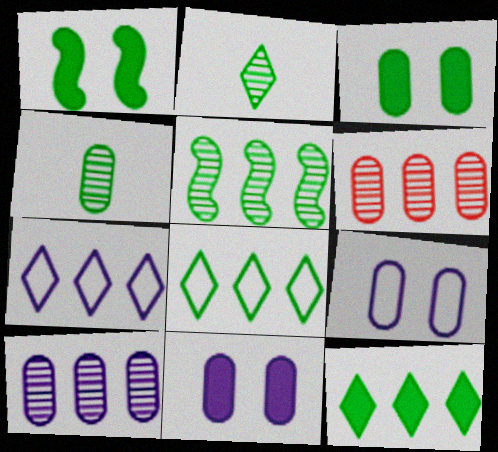[[1, 4, 8]]